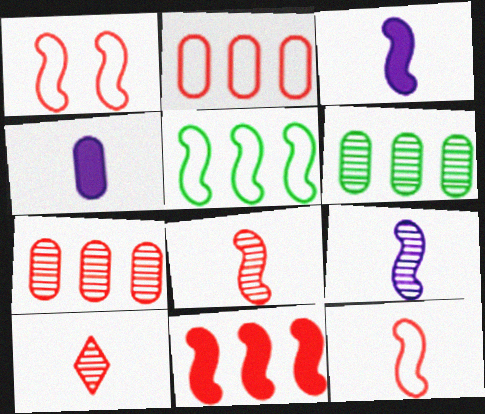[[1, 8, 11]]